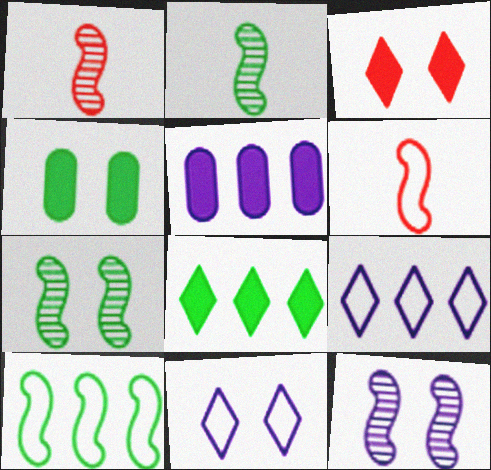[[1, 4, 9]]